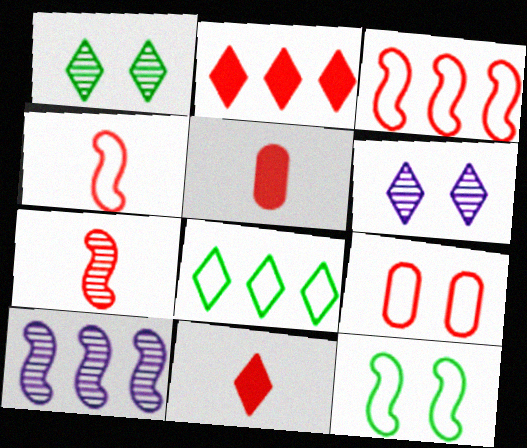[[2, 7, 9], 
[6, 8, 11]]